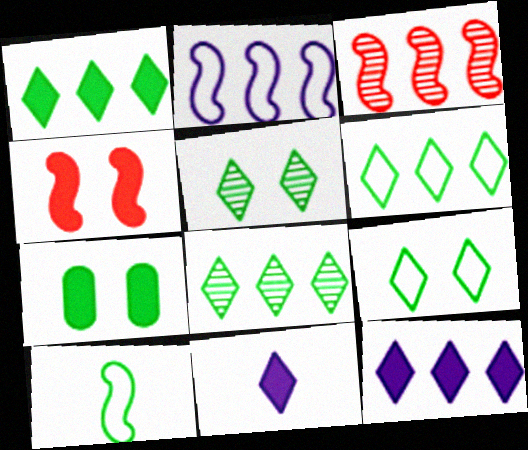[[1, 6, 8], 
[7, 8, 10]]